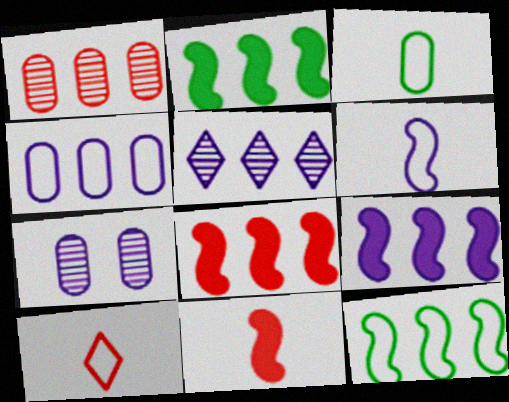[[2, 7, 10], 
[2, 8, 9], 
[3, 6, 10], 
[4, 5, 9]]